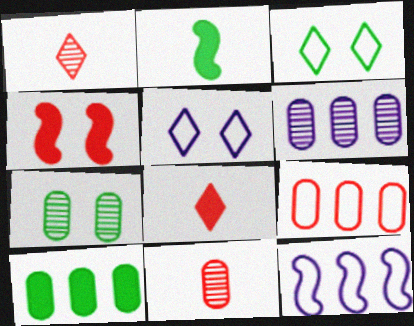[[1, 4, 9], 
[4, 5, 7], 
[6, 7, 11], 
[6, 9, 10], 
[7, 8, 12]]